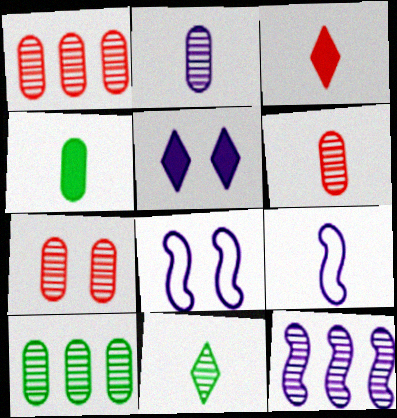[[1, 6, 7], 
[2, 7, 10], 
[3, 8, 10], 
[7, 11, 12]]